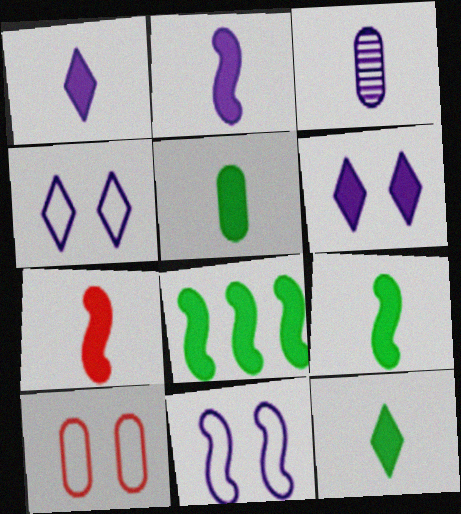[[1, 5, 7], 
[2, 7, 9], 
[5, 9, 12]]